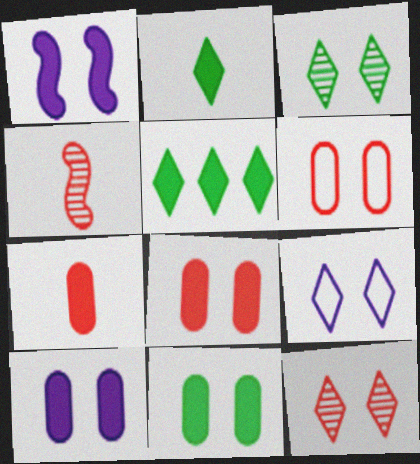[[1, 3, 6], 
[1, 5, 7], 
[8, 10, 11]]